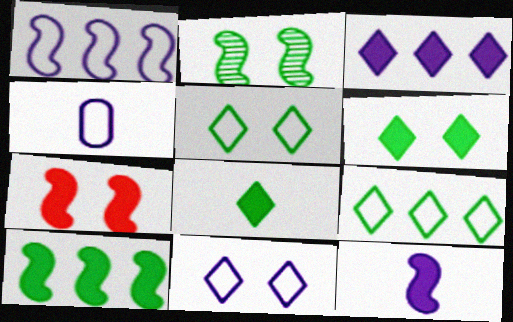[[1, 4, 11], 
[7, 10, 12]]